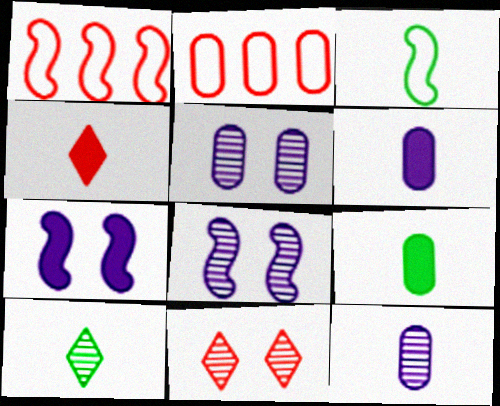[[2, 5, 9], 
[2, 7, 10], 
[3, 4, 12], 
[3, 9, 10]]